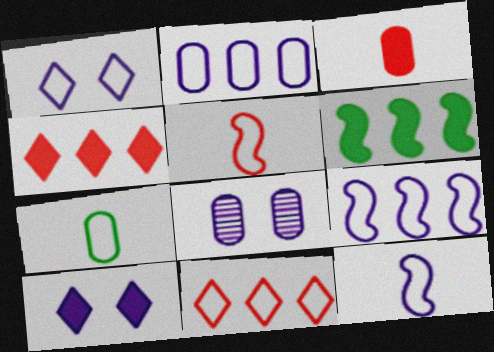[[1, 2, 12], 
[3, 6, 10]]